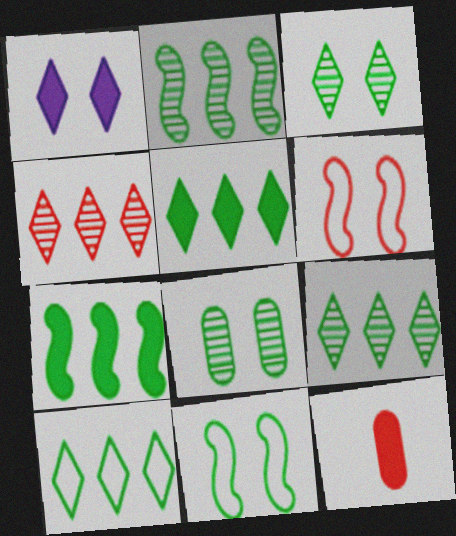[[1, 6, 8], 
[1, 7, 12], 
[4, 6, 12], 
[5, 9, 10]]